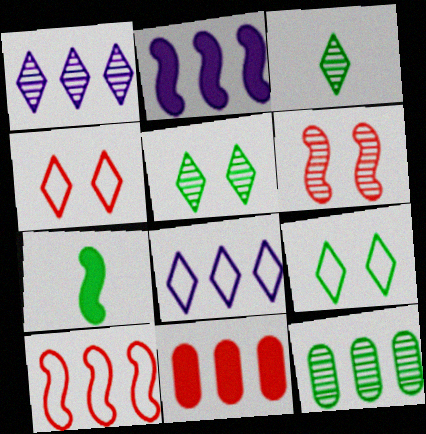[[7, 9, 12]]